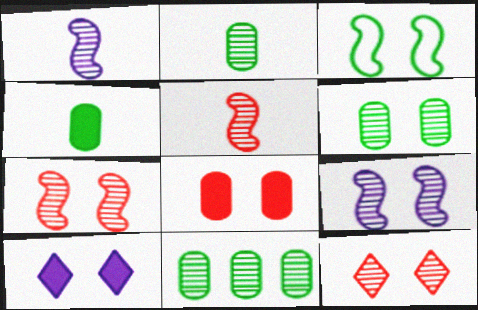[[1, 11, 12], 
[2, 6, 11], 
[6, 9, 12]]